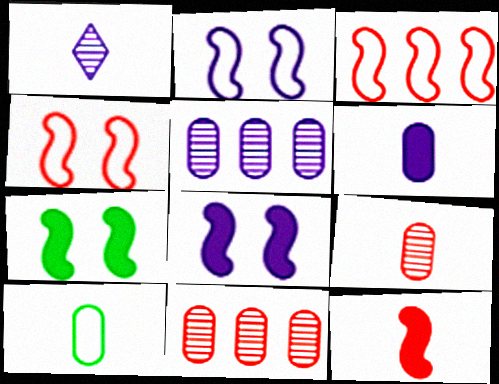[[1, 10, 12], 
[6, 9, 10]]